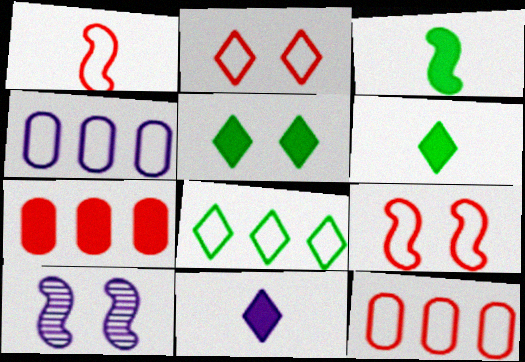[[1, 2, 12], 
[4, 10, 11], 
[6, 10, 12]]